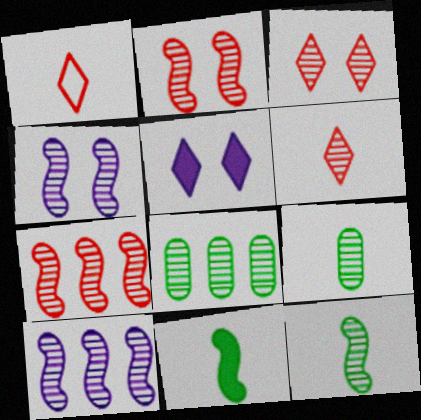[[2, 10, 12], 
[3, 9, 10], 
[4, 6, 8], 
[4, 7, 12]]